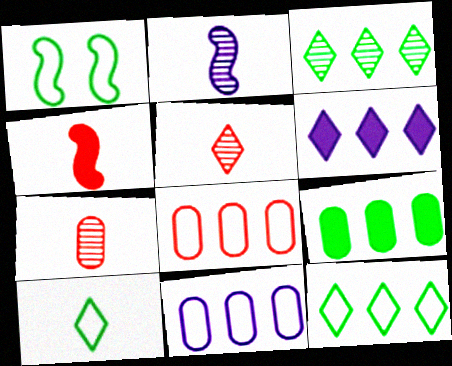[[1, 6, 7]]